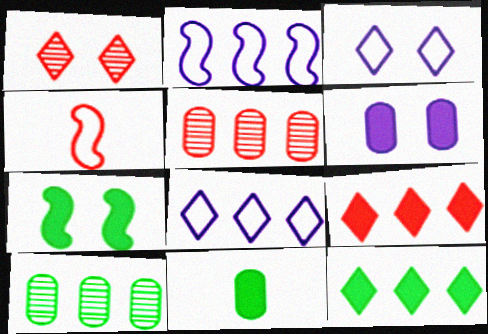[[1, 2, 11], 
[2, 5, 12], 
[2, 9, 10], 
[7, 11, 12]]